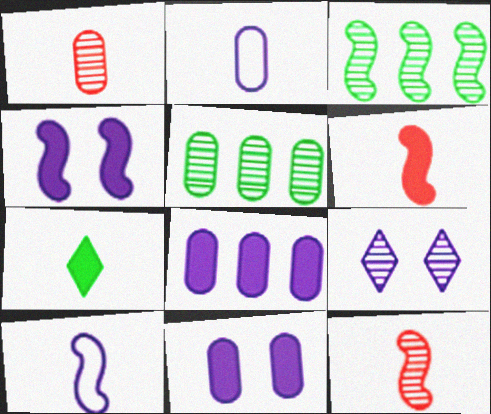[[1, 3, 9], 
[1, 7, 10], 
[2, 7, 12], 
[5, 9, 12], 
[8, 9, 10]]